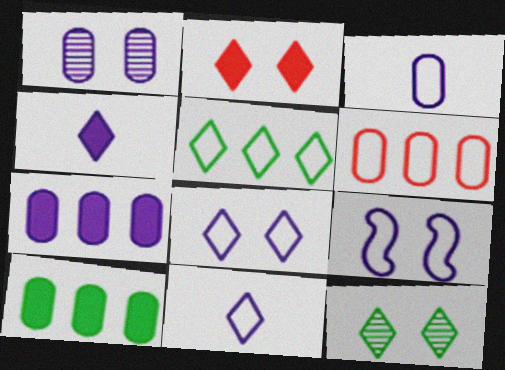[[1, 3, 7], 
[2, 8, 12]]